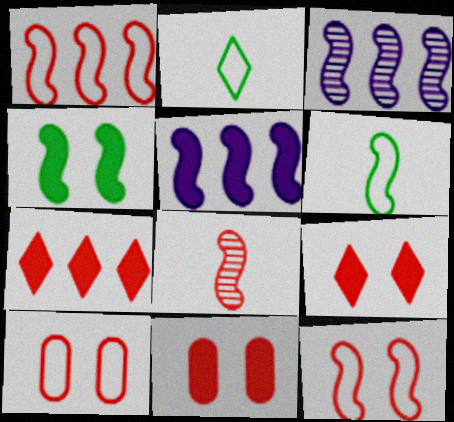[[2, 3, 11], 
[7, 8, 10]]